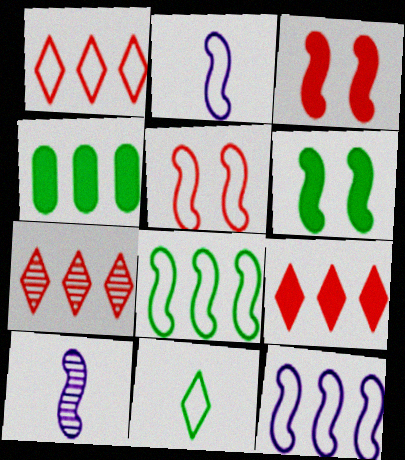[[1, 7, 9], 
[2, 5, 8], 
[3, 8, 10], 
[4, 7, 12]]